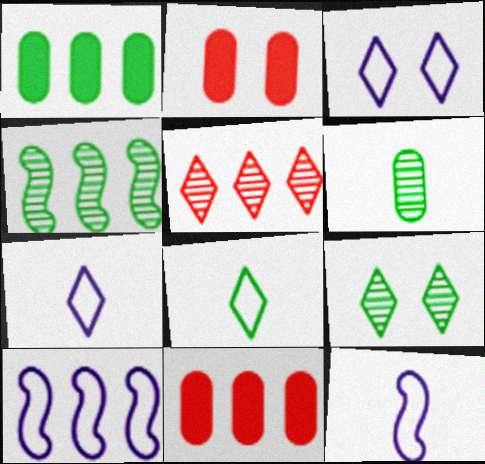[[1, 5, 10], 
[2, 4, 7], 
[4, 6, 9], 
[9, 11, 12]]